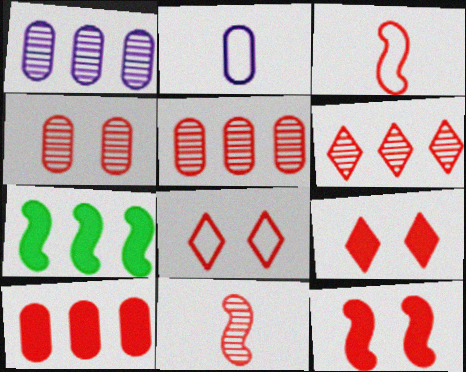[[3, 5, 9], 
[4, 6, 11], 
[4, 8, 12], 
[8, 10, 11]]